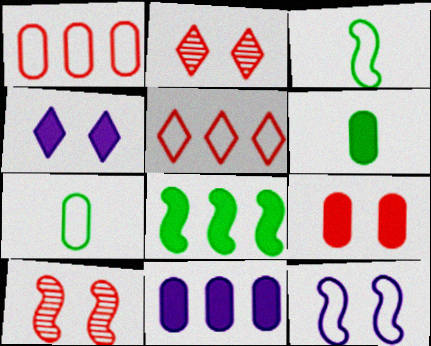[[2, 3, 11], 
[5, 7, 12], 
[6, 9, 11]]